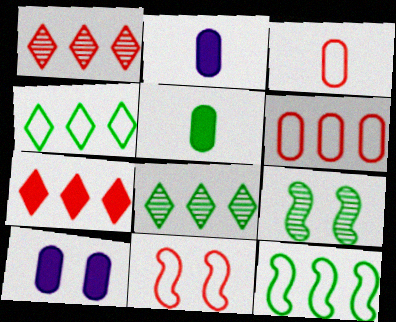[[2, 8, 11], 
[4, 5, 9]]